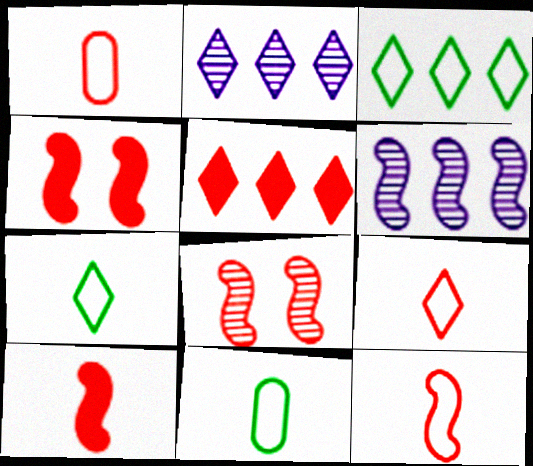[[1, 5, 8], 
[1, 9, 12], 
[2, 3, 5], 
[2, 4, 11]]